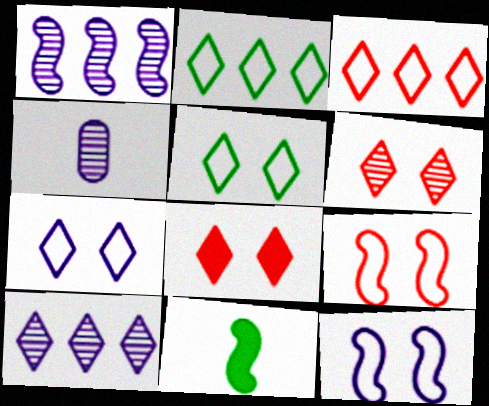[[1, 9, 11]]